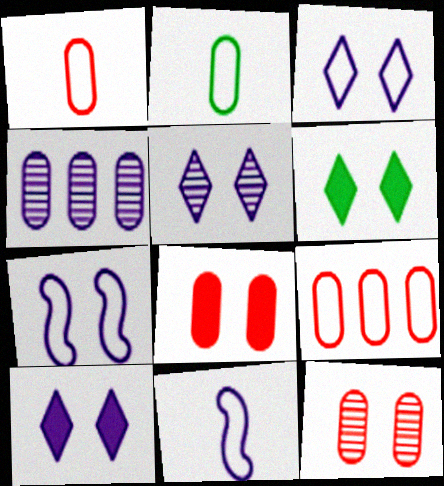[[2, 4, 8], 
[3, 5, 10], 
[4, 10, 11], 
[6, 7, 12]]